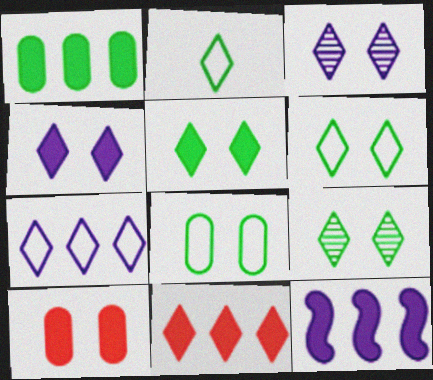[[1, 11, 12], 
[2, 3, 11], 
[5, 6, 9]]